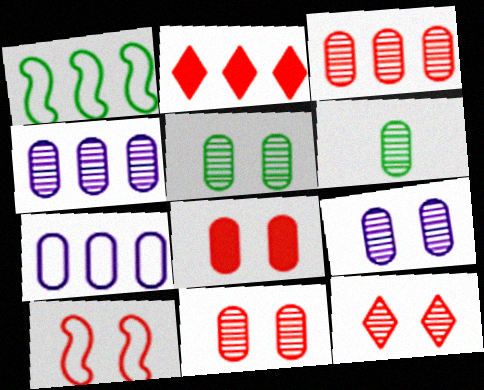[[1, 2, 4], 
[3, 6, 9], 
[4, 6, 11], 
[5, 9, 11], 
[6, 7, 8], 
[8, 10, 12]]